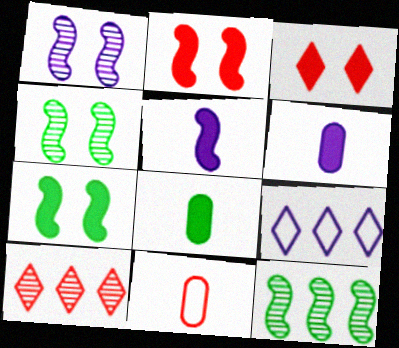[[1, 6, 9], 
[2, 10, 11]]